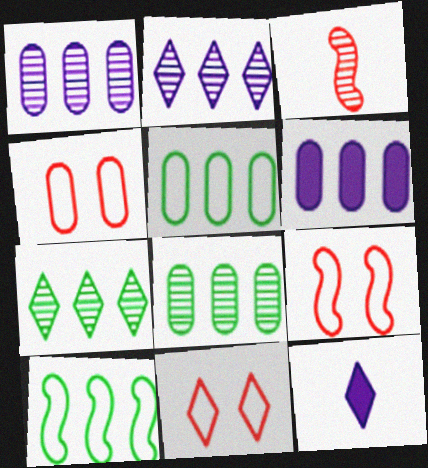[[4, 9, 11], 
[7, 11, 12], 
[8, 9, 12]]